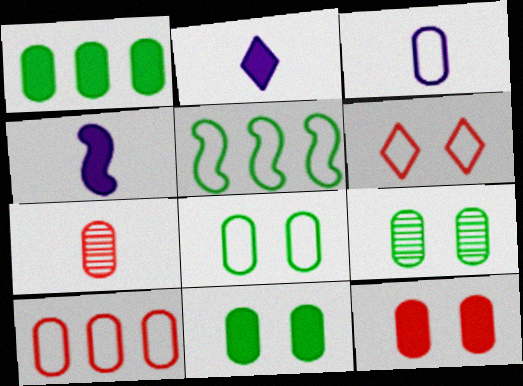[[3, 5, 6], 
[3, 8, 10], 
[7, 10, 12], 
[8, 9, 11]]